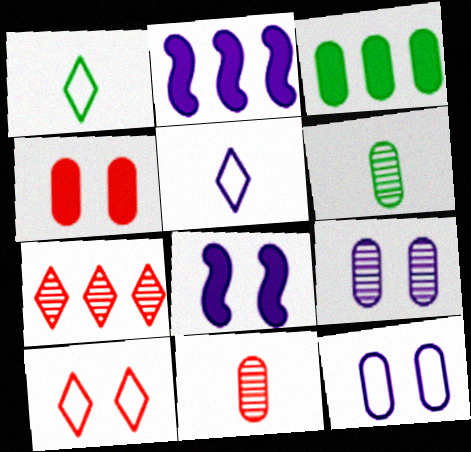[[2, 5, 9], 
[2, 6, 10], 
[3, 11, 12]]